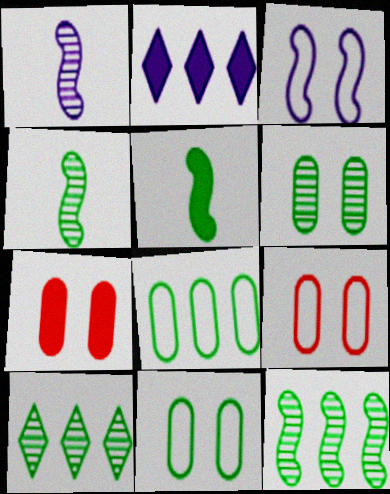[[2, 4, 9], 
[2, 5, 7], 
[4, 6, 10], 
[5, 10, 11]]